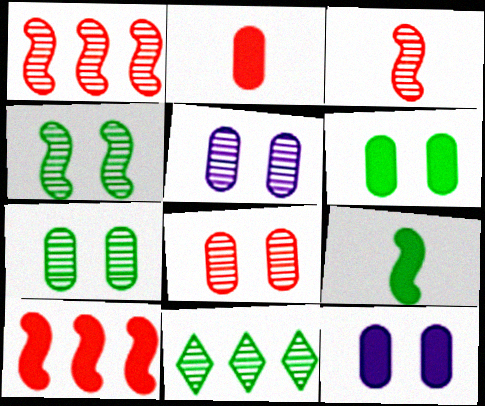[[3, 5, 11], 
[5, 7, 8]]